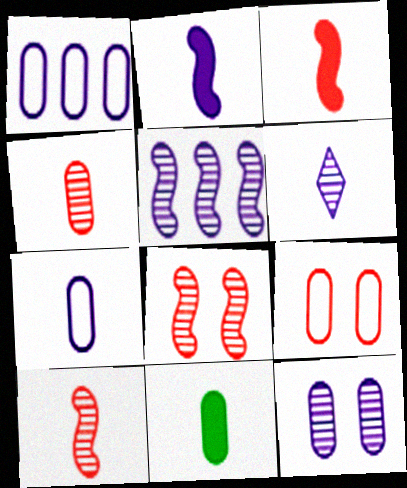[[2, 6, 7], 
[4, 7, 11], 
[5, 6, 12]]